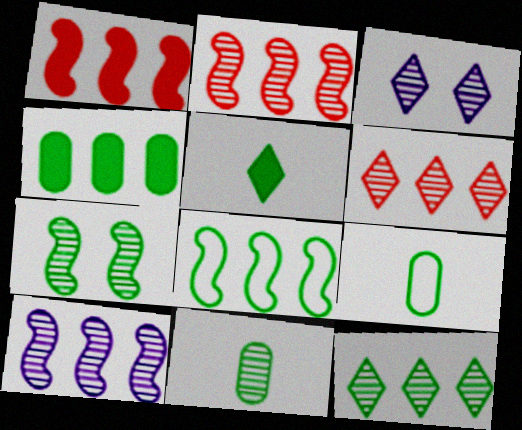[[1, 3, 9], 
[1, 8, 10], 
[2, 3, 11], 
[4, 8, 12], 
[7, 11, 12]]